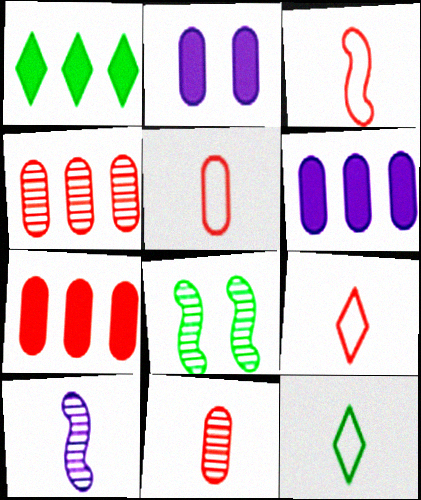[[3, 5, 9], 
[6, 8, 9]]